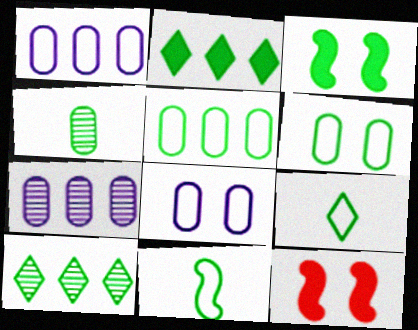[[7, 9, 12]]